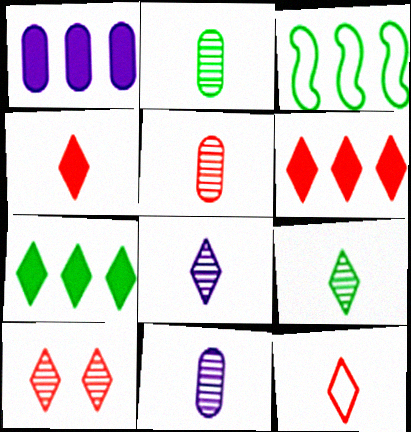[[2, 5, 11], 
[6, 10, 12]]